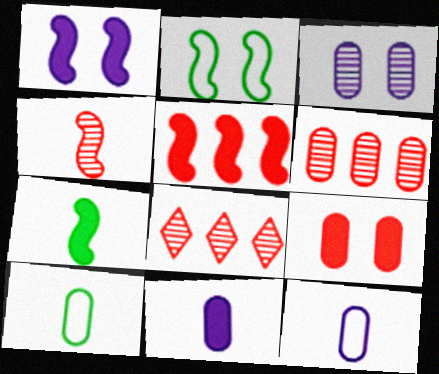[[1, 5, 7], 
[1, 8, 10], 
[2, 8, 11]]